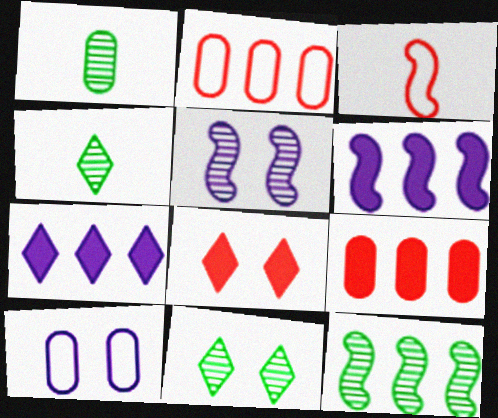[[1, 9, 10], 
[1, 11, 12], 
[2, 7, 12]]